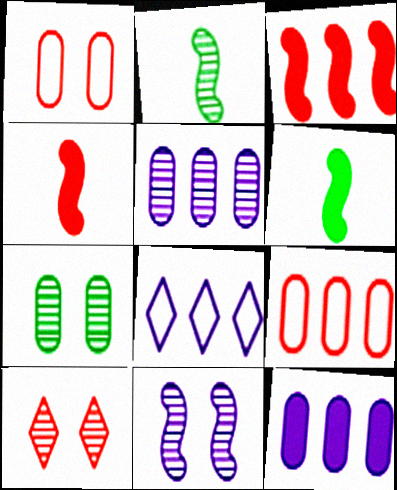[[2, 5, 10], 
[4, 7, 8], 
[4, 9, 10], 
[7, 10, 11]]